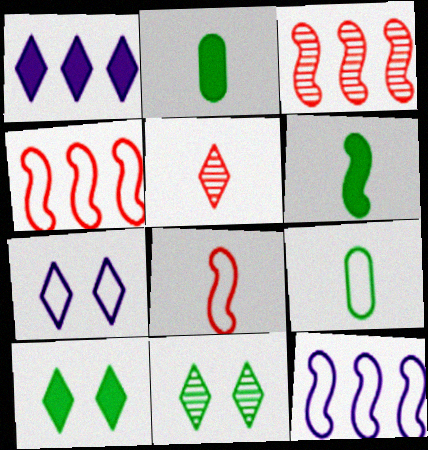[[2, 3, 7], 
[4, 7, 9]]